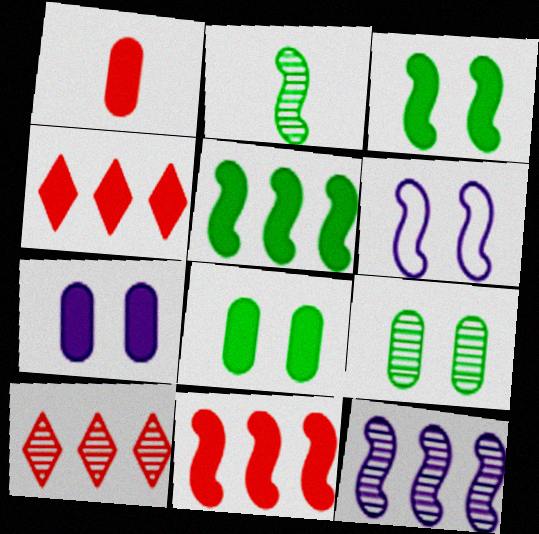[[2, 6, 11]]